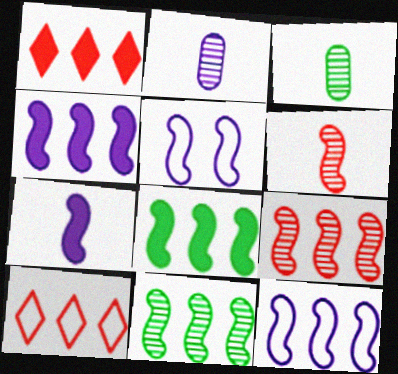[[1, 3, 5], 
[5, 6, 8], 
[8, 9, 12]]